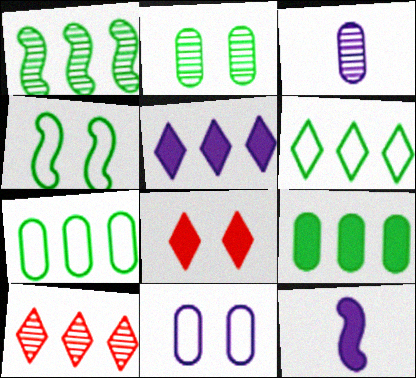[[1, 6, 9], 
[5, 6, 10], 
[8, 9, 12]]